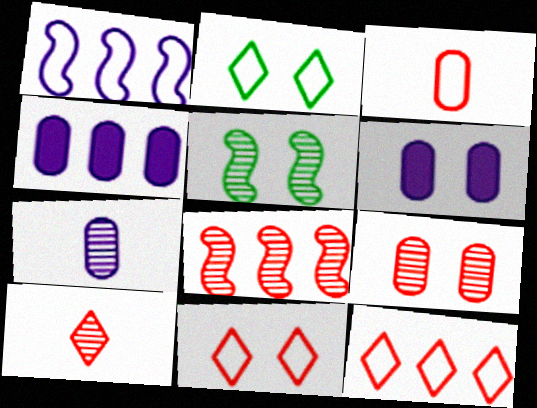[[1, 2, 3], 
[5, 6, 11], 
[8, 9, 10]]